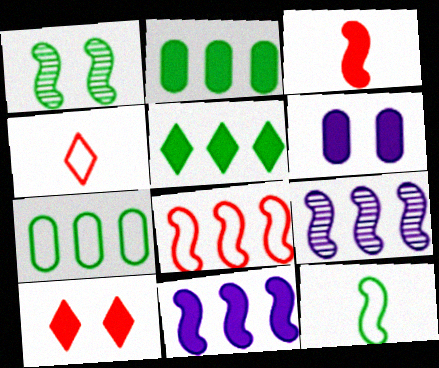[[3, 5, 6]]